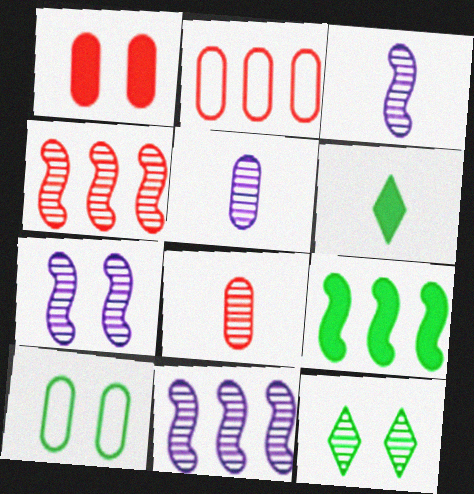[[1, 2, 8], 
[2, 6, 7], 
[3, 7, 11], 
[4, 5, 12], 
[8, 11, 12]]